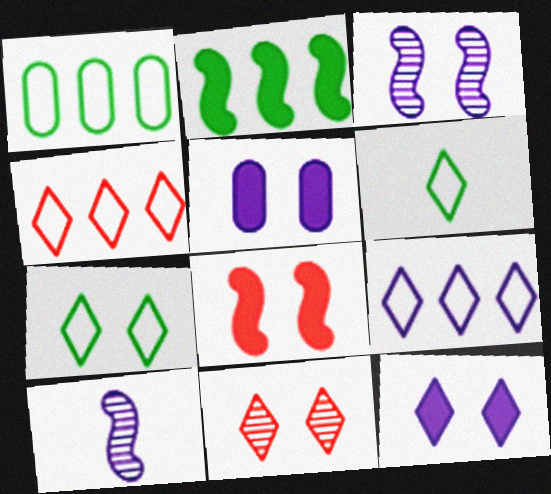[[5, 9, 10], 
[7, 11, 12]]